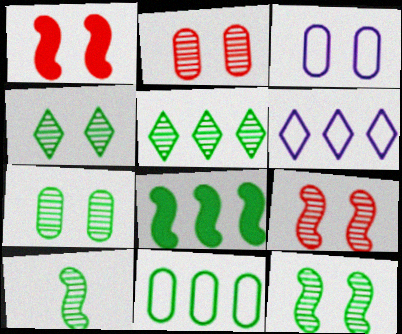[[1, 3, 4], 
[4, 7, 12], 
[5, 7, 10], 
[5, 8, 11]]